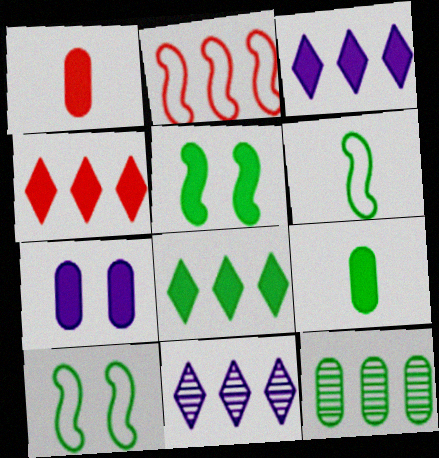[[1, 3, 5], 
[1, 10, 11], 
[2, 3, 12], 
[3, 4, 8], 
[5, 8, 9]]